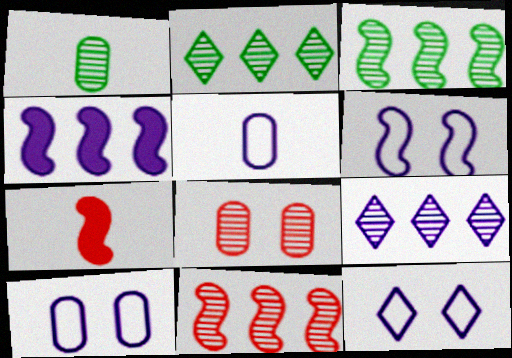[[2, 7, 10], 
[3, 6, 7], 
[6, 10, 12]]